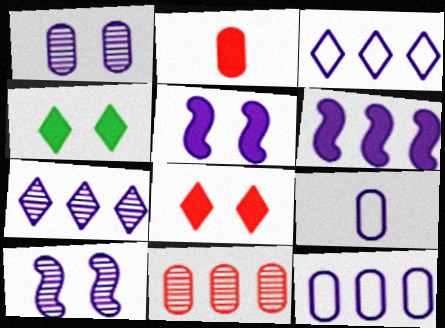[[2, 4, 6], 
[5, 7, 9], 
[6, 7, 12]]